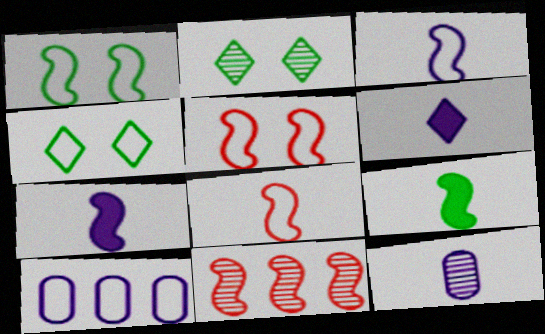[[1, 7, 11], 
[2, 11, 12], 
[3, 6, 12], 
[4, 8, 10]]